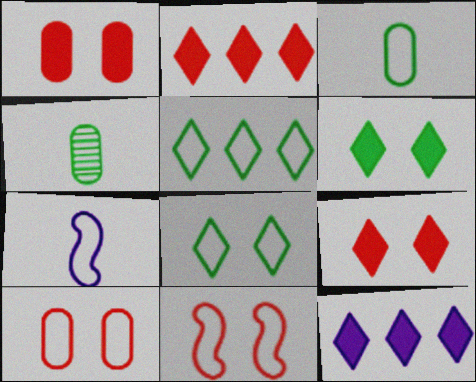[[4, 11, 12], 
[5, 7, 10]]